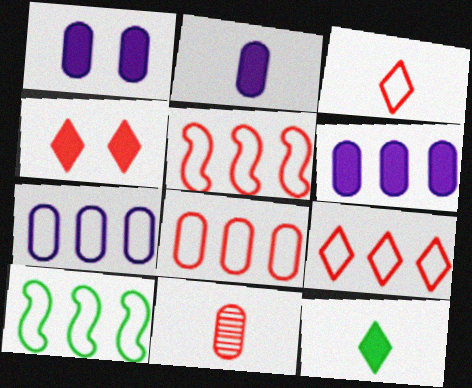[[1, 2, 6], 
[4, 5, 11], 
[5, 8, 9], 
[7, 9, 10]]